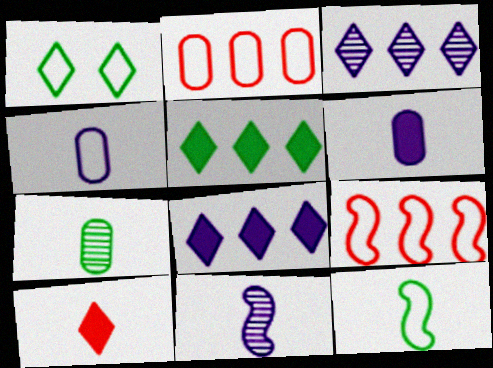[[1, 3, 10], 
[1, 4, 9]]